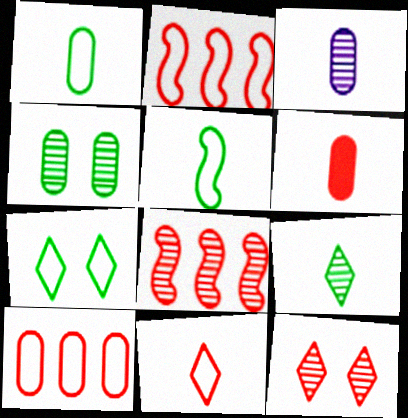[[1, 3, 6], 
[2, 6, 12]]